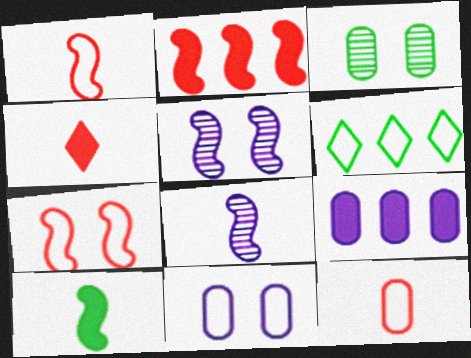[[1, 6, 11], 
[1, 8, 10], 
[3, 6, 10], 
[3, 9, 12]]